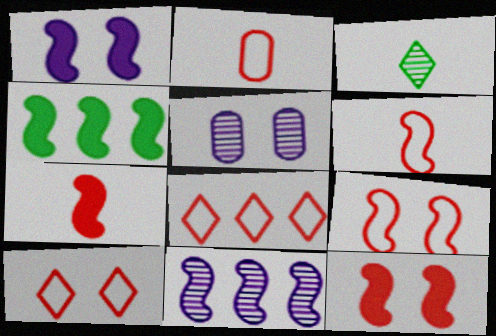[[1, 4, 7], 
[2, 8, 9]]